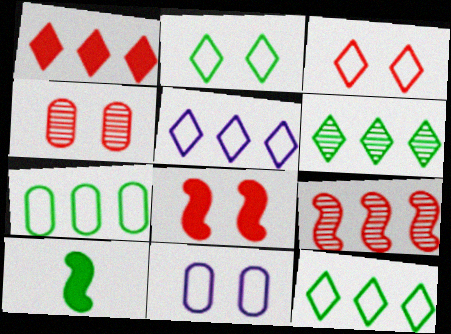[[1, 5, 6], 
[3, 4, 8], 
[4, 5, 10]]